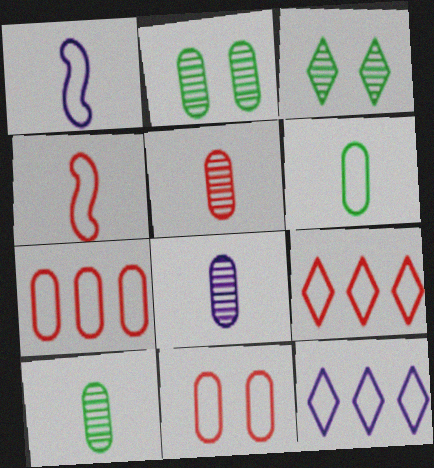[[4, 9, 11], 
[5, 8, 10]]